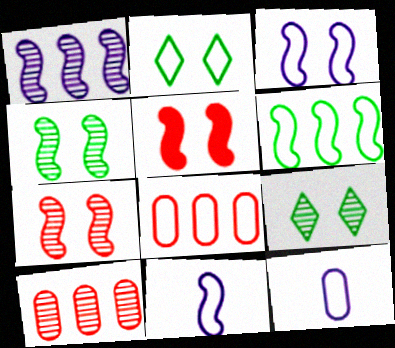[[2, 8, 11], 
[3, 4, 5]]